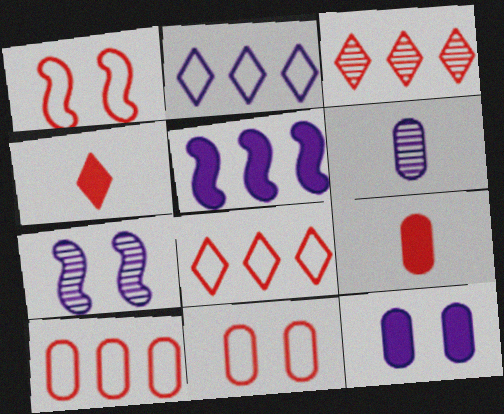[[1, 3, 9]]